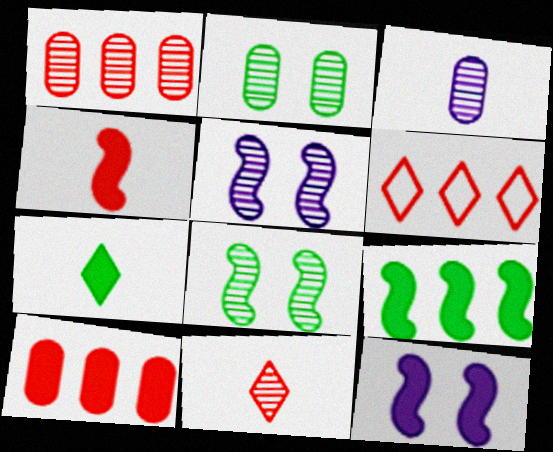[[1, 2, 3], 
[4, 9, 12], 
[7, 10, 12]]